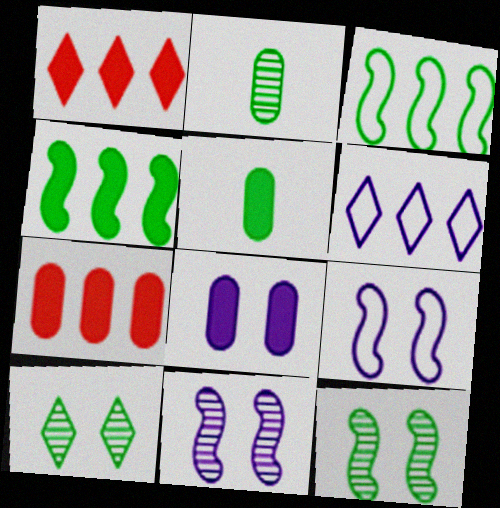[[1, 2, 9], 
[3, 5, 10], 
[5, 7, 8]]